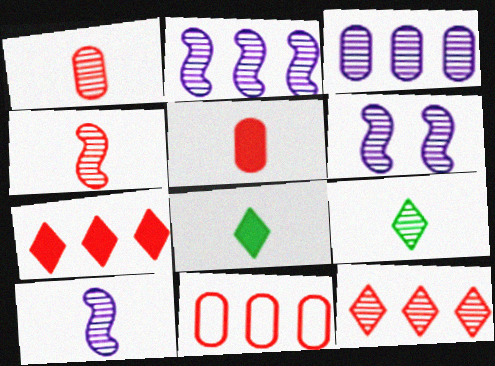[[1, 9, 10], 
[2, 6, 10], 
[6, 8, 11]]